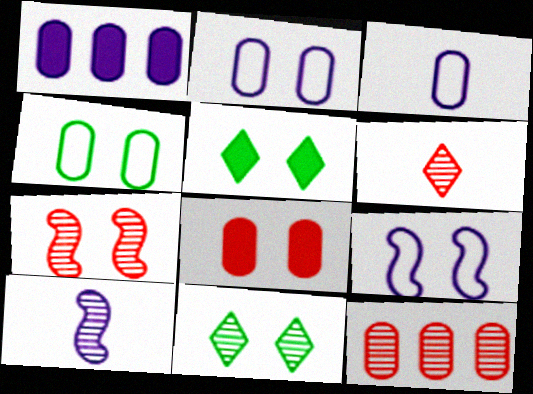[[2, 5, 7], 
[6, 7, 12], 
[8, 9, 11], 
[10, 11, 12]]